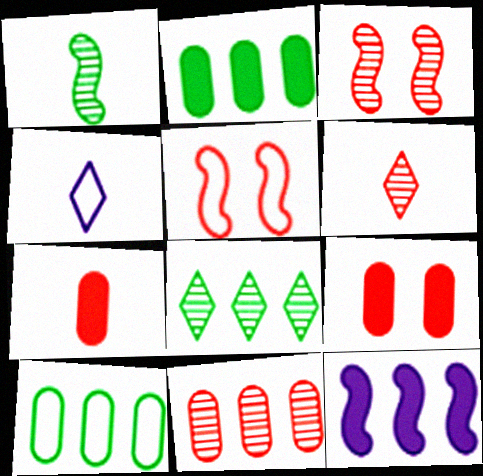[[1, 4, 7], 
[1, 5, 12], 
[2, 3, 4], 
[3, 6, 11], 
[4, 5, 10]]